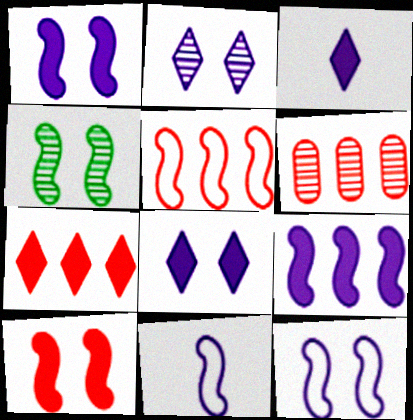[[4, 10, 12], 
[5, 6, 7]]